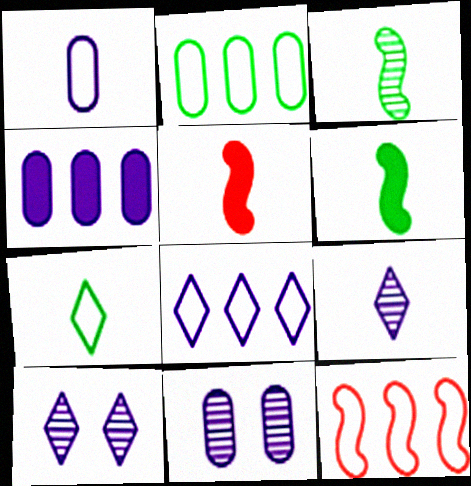[[1, 4, 11], 
[2, 5, 10], 
[2, 8, 12]]